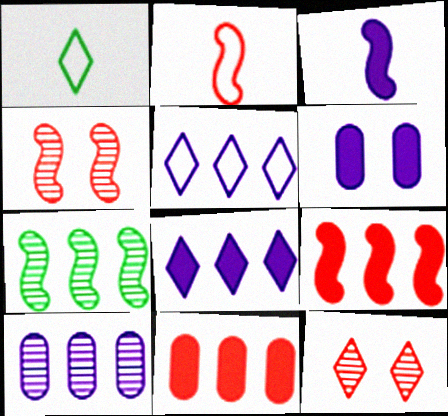[[1, 8, 12], 
[2, 4, 9], 
[2, 11, 12], 
[3, 6, 8], 
[5, 7, 11]]